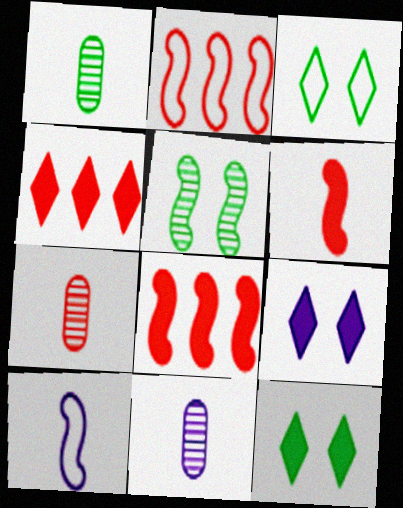[[1, 2, 9], 
[1, 7, 11], 
[2, 11, 12], 
[3, 8, 11], 
[5, 8, 10]]